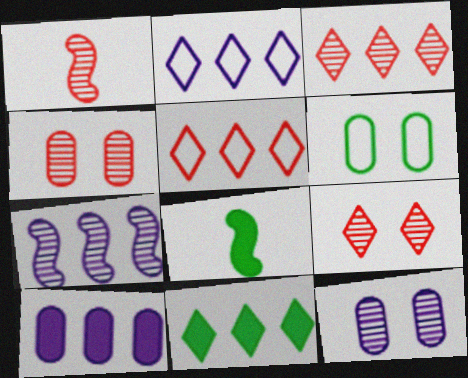[[1, 3, 4], 
[2, 3, 11], 
[2, 4, 8], 
[2, 7, 10], 
[5, 8, 12]]